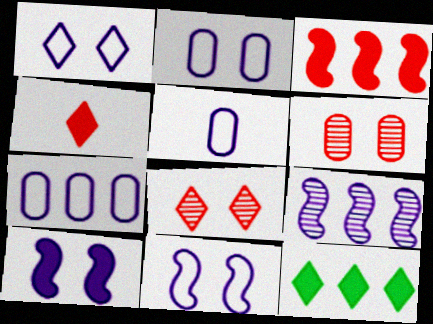[[1, 2, 11], 
[2, 5, 7]]